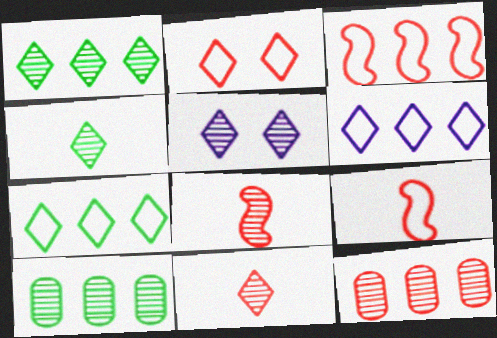[[1, 5, 11], 
[5, 8, 10]]